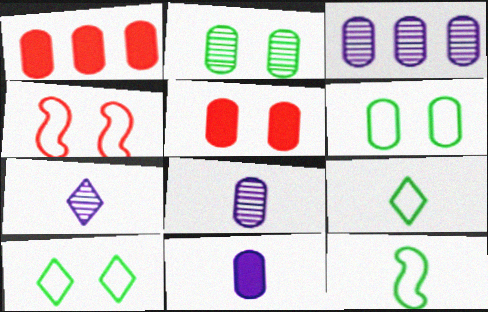[[1, 6, 8]]